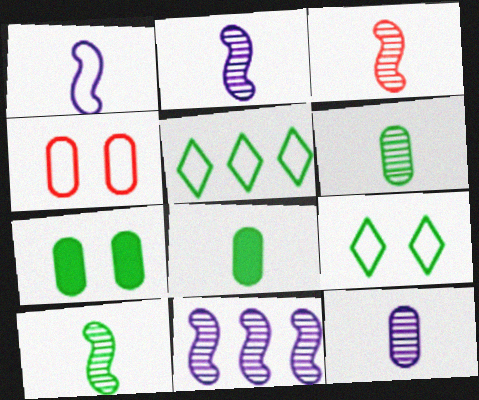[[1, 4, 5], 
[2, 3, 10], 
[5, 7, 10]]